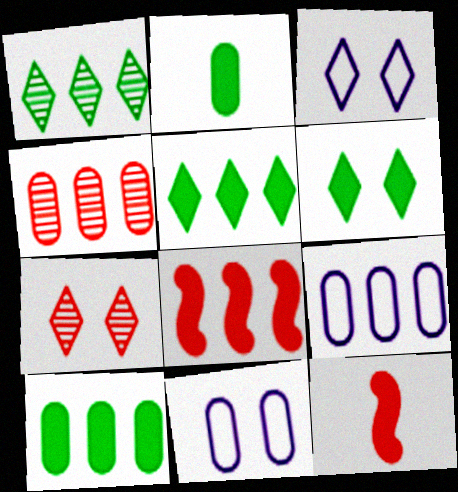[[1, 8, 9], 
[1, 11, 12], 
[2, 4, 11], 
[3, 6, 7], 
[4, 9, 10]]